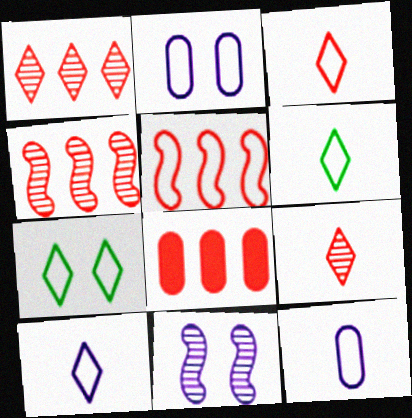[[1, 5, 8], 
[2, 5, 6], 
[3, 6, 10], 
[5, 7, 12], 
[6, 8, 11]]